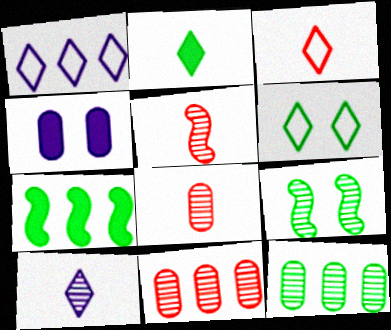[[1, 3, 6], 
[1, 7, 11], 
[2, 3, 10], 
[9, 10, 11]]